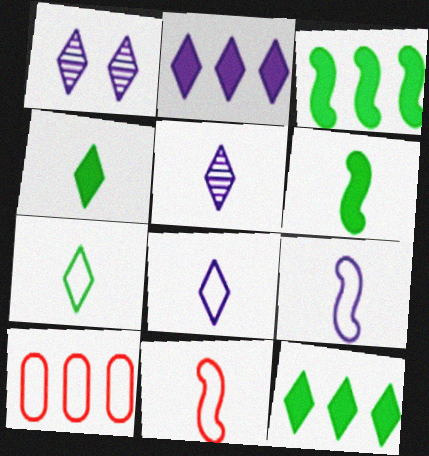[[1, 2, 8], 
[1, 6, 10]]